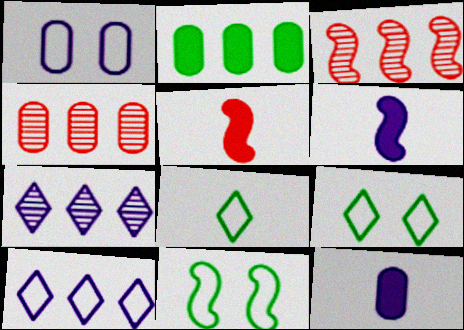[[1, 6, 7], 
[2, 3, 10], 
[3, 6, 11], 
[3, 9, 12], 
[4, 6, 9]]